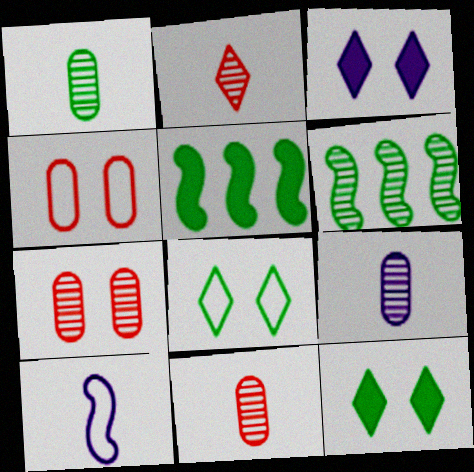[[1, 5, 8], 
[1, 9, 11]]